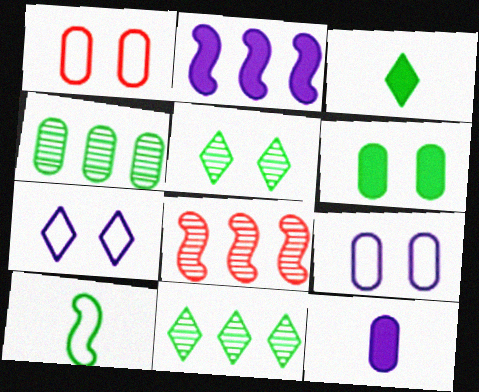[[1, 4, 12], 
[3, 8, 9], 
[6, 10, 11]]